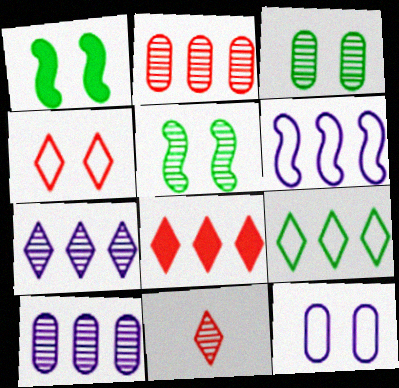[[4, 8, 11], 
[5, 10, 11], 
[7, 8, 9]]